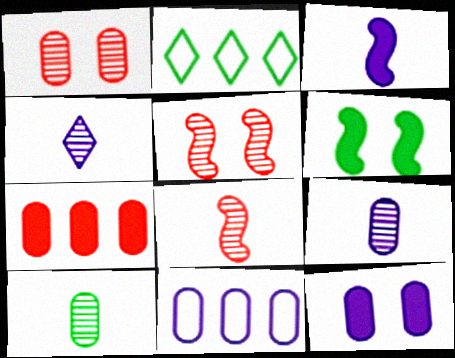[[1, 2, 3], 
[2, 6, 10], 
[2, 8, 12], 
[4, 8, 10], 
[9, 11, 12]]